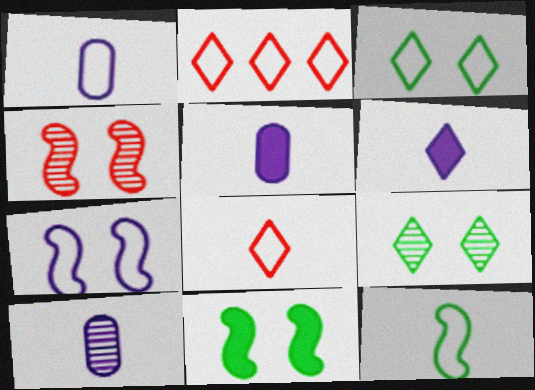[[1, 5, 10], 
[1, 8, 12], 
[2, 6, 9], 
[2, 10, 11], 
[4, 7, 11]]